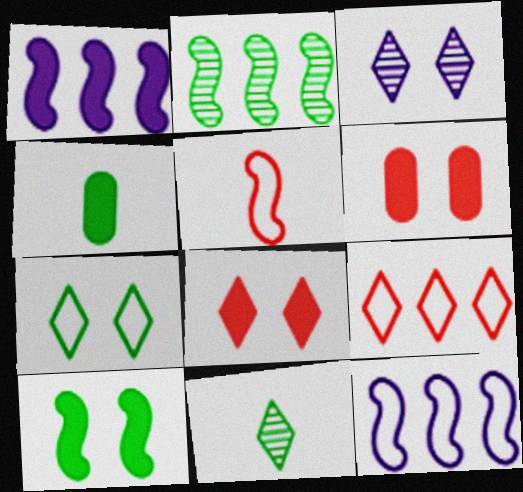[[1, 4, 8], 
[2, 4, 7], 
[3, 7, 8], 
[6, 11, 12]]